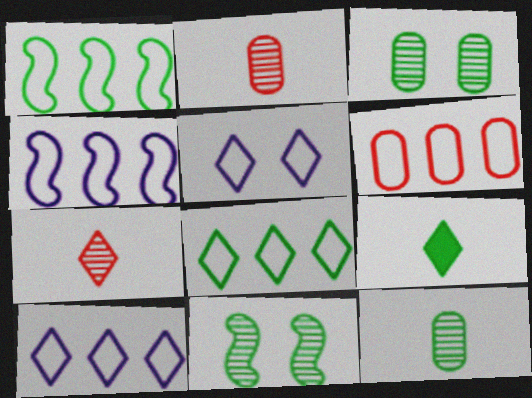[[1, 3, 9], 
[1, 6, 10], 
[4, 6, 8]]